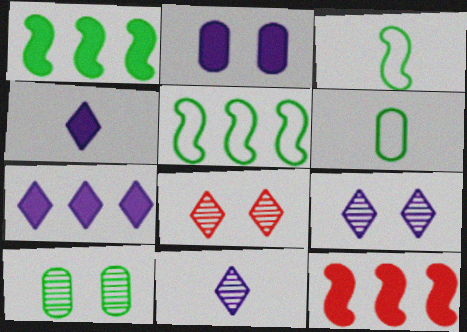[[6, 9, 12]]